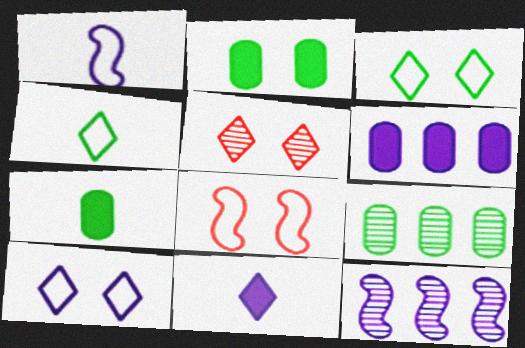[[8, 9, 11]]